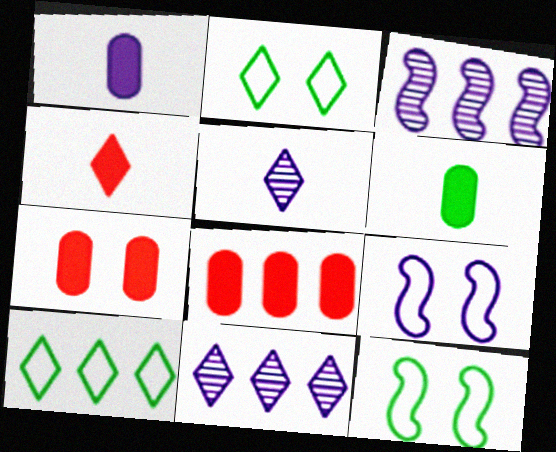[[1, 9, 11], 
[2, 4, 11], 
[3, 8, 10], 
[5, 8, 12]]